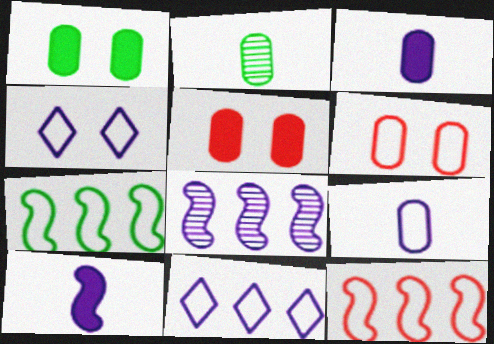[[3, 4, 8]]